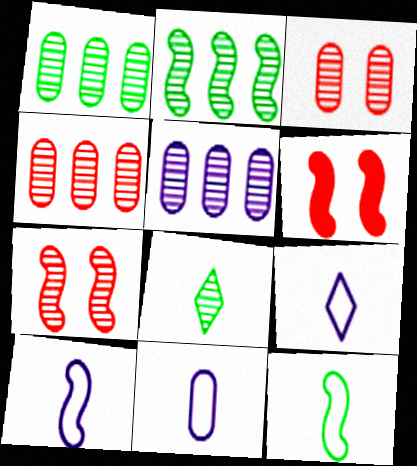[[1, 4, 5], 
[1, 6, 9], 
[2, 6, 10], 
[5, 7, 8], 
[9, 10, 11]]